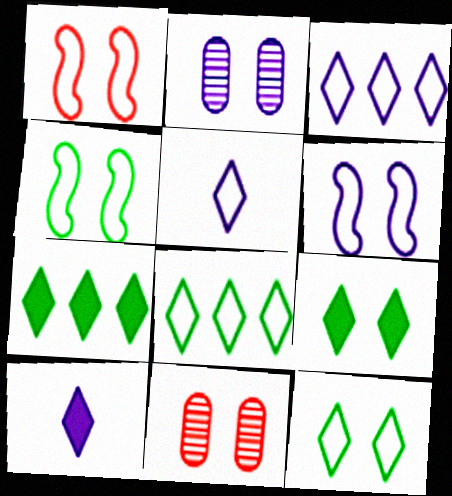[[1, 2, 9], 
[1, 4, 6], 
[6, 9, 11]]